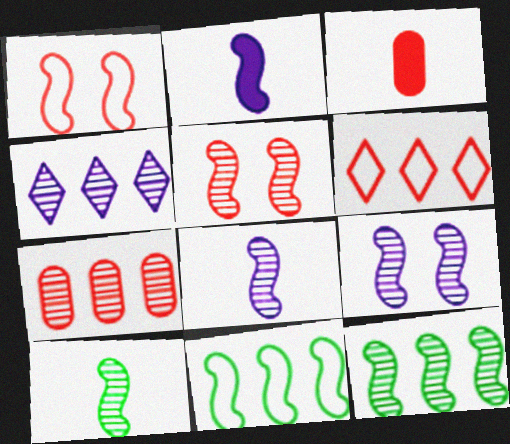[[1, 2, 12], 
[2, 5, 11], 
[3, 5, 6], 
[4, 7, 12], 
[5, 8, 12]]